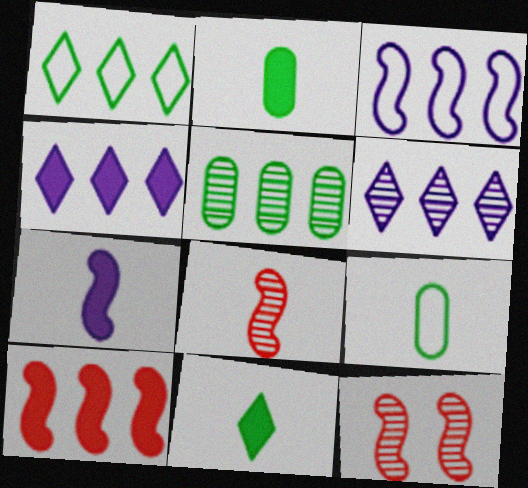[[4, 9, 12]]